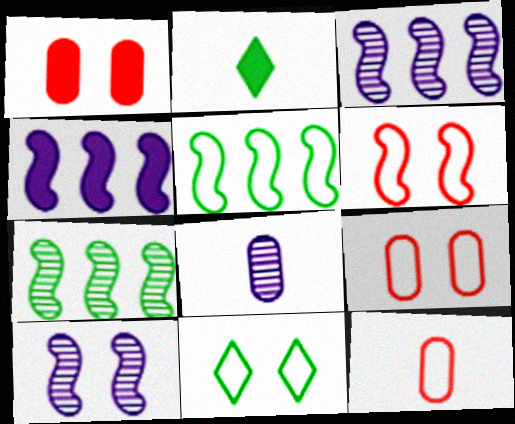[[1, 2, 4], 
[1, 10, 11], 
[2, 3, 9]]